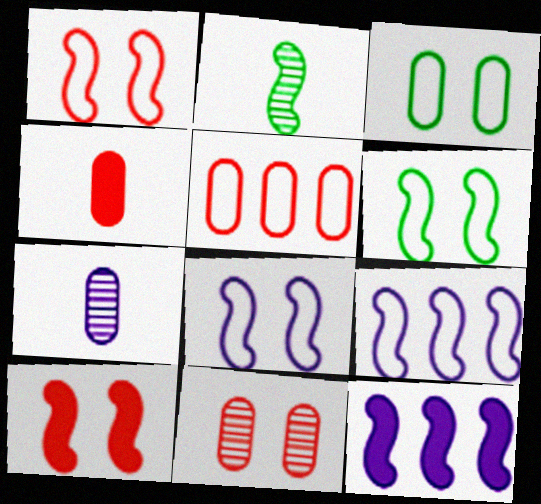[[1, 2, 12], 
[1, 6, 8], 
[2, 9, 10], 
[4, 5, 11]]